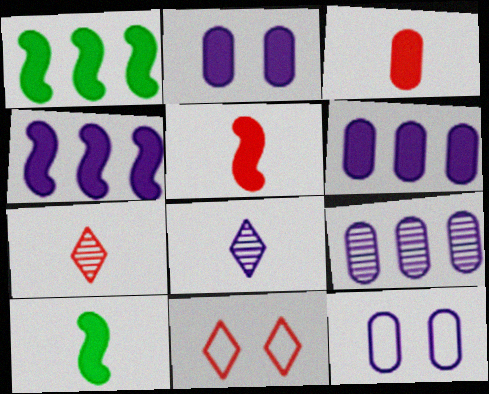[[1, 7, 12], 
[4, 8, 12], 
[9, 10, 11]]